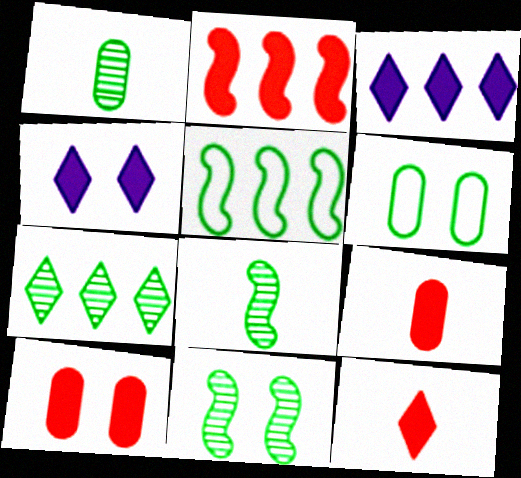[[1, 7, 11], 
[2, 10, 12]]